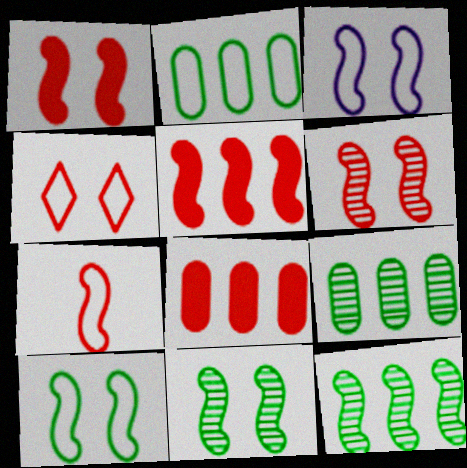[[1, 3, 11], 
[5, 6, 7]]